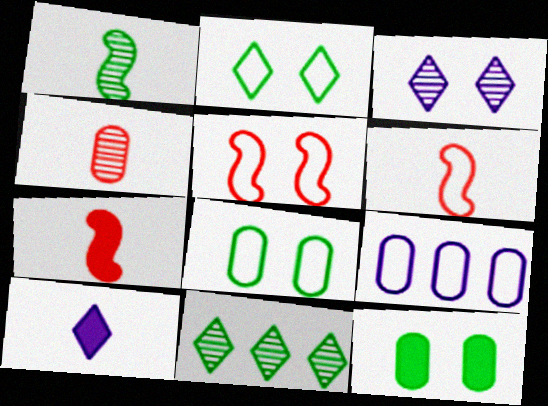[[2, 6, 9], 
[3, 5, 12], 
[4, 9, 12]]